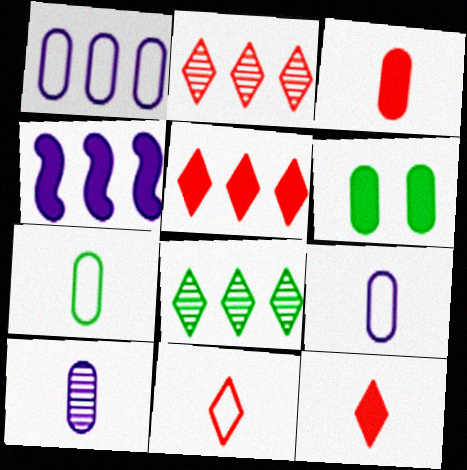[[3, 7, 10], 
[4, 6, 12]]